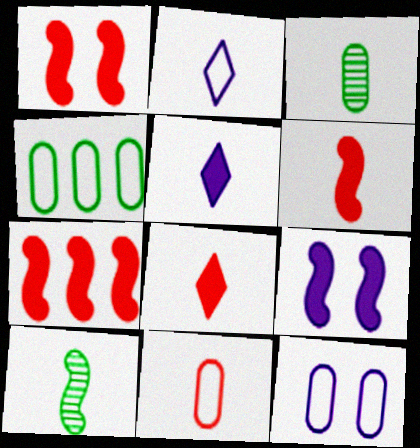[[1, 6, 7], 
[2, 3, 6], 
[4, 11, 12], 
[5, 10, 11]]